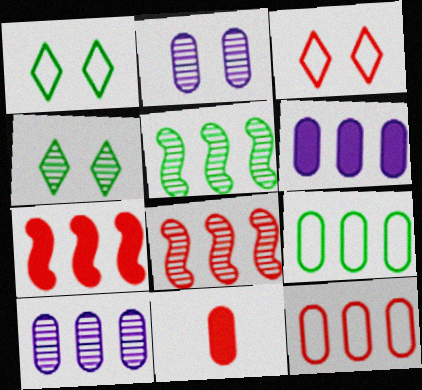[[2, 9, 11], 
[3, 8, 11]]